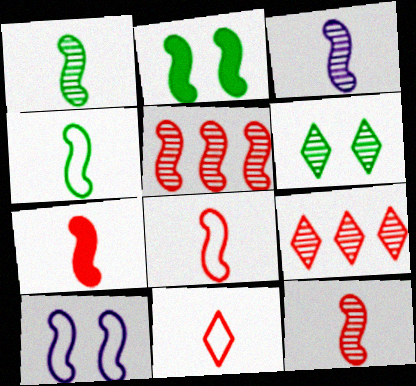[[1, 3, 12], 
[3, 4, 7], 
[7, 8, 12]]